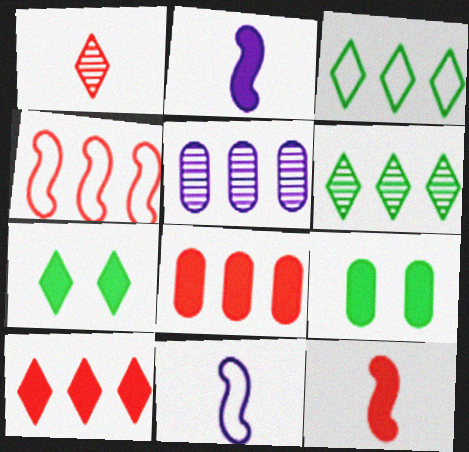[[2, 7, 8], 
[2, 9, 10]]